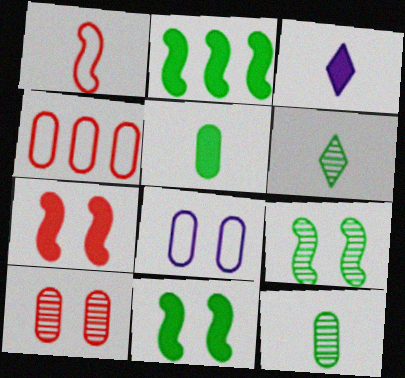[[1, 3, 12], 
[3, 4, 9]]